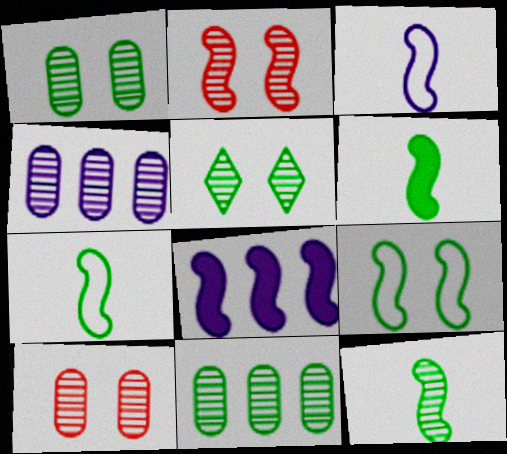[[2, 7, 8], 
[5, 11, 12], 
[6, 7, 12]]